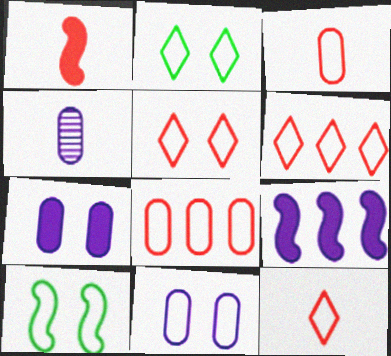[[5, 6, 12], 
[5, 10, 11]]